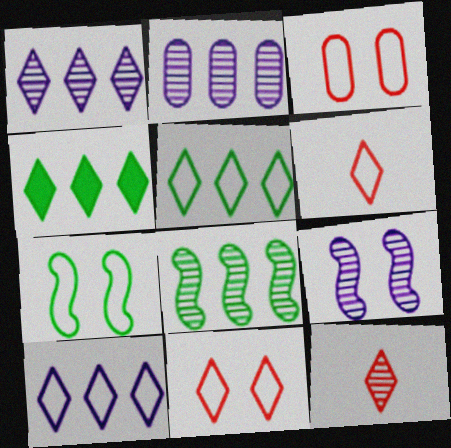[]